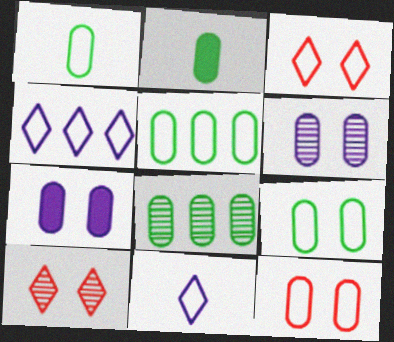[[1, 5, 9], 
[2, 8, 9]]